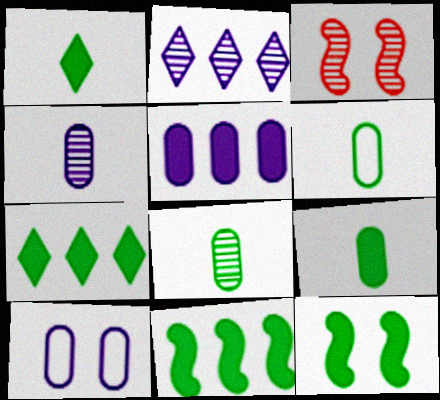[[2, 3, 8], 
[4, 5, 10], 
[6, 8, 9], 
[7, 9, 12]]